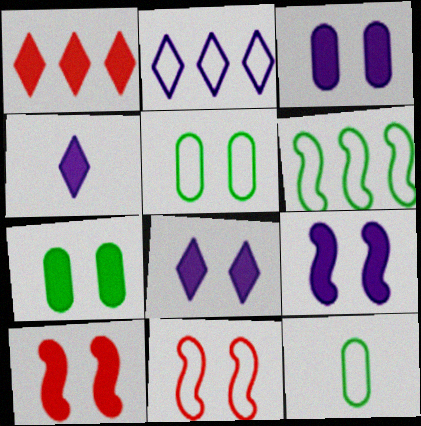[[2, 11, 12], 
[3, 8, 9], 
[7, 8, 10]]